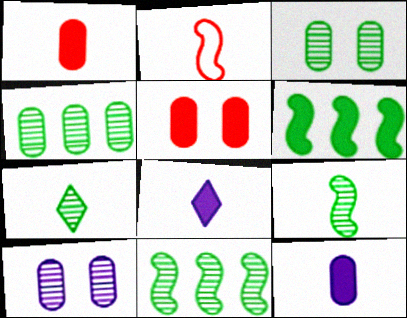[[2, 7, 12], 
[3, 7, 11], 
[5, 6, 8]]